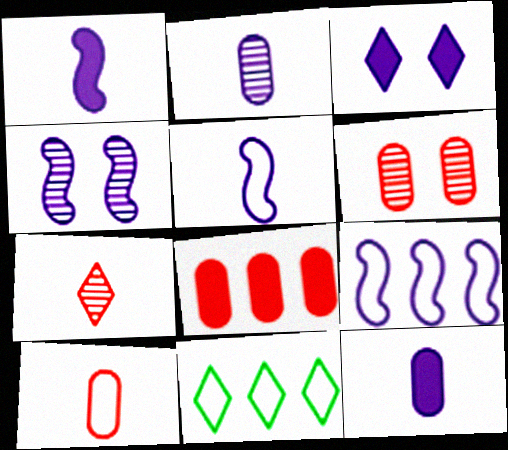[[1, 4, 9], 
[1, 6, 11], 
[2, 3, 9], 
[3, 7, 11], 
[6, 8, 10]]